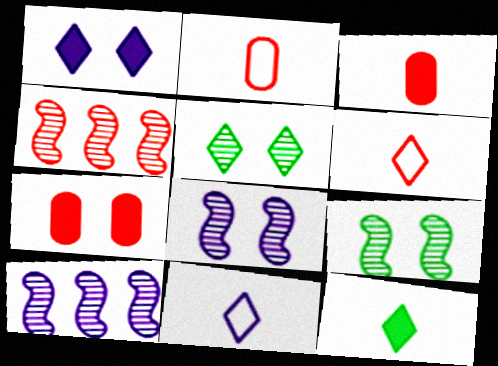[[4, 6, 7]]